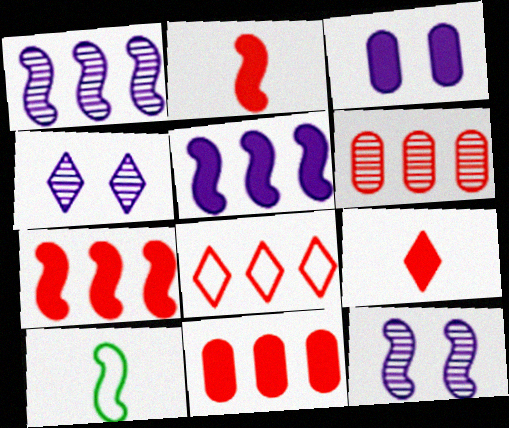[[4, 10, 11], 
[6, 7, 8], 
[7, 10, 12]]